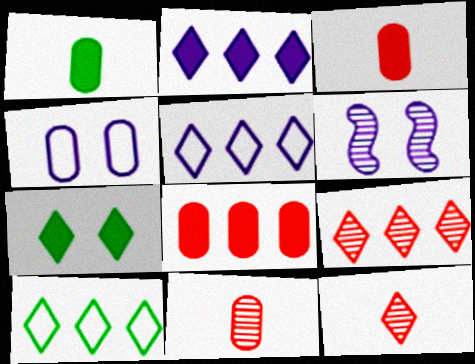[[2, 9, 10], 
[3, 6, 10], 
[5, 7, 12]]